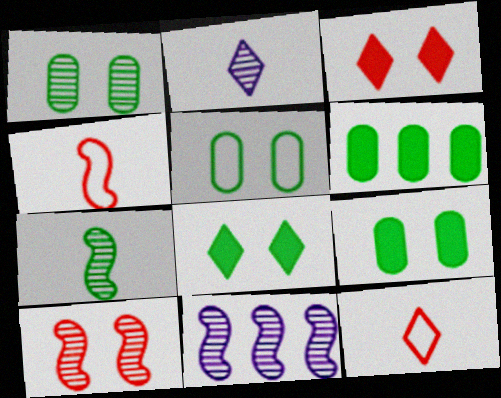[[1, 5, 9], 
[7, 10, 11], 
[9, 11, 12]]